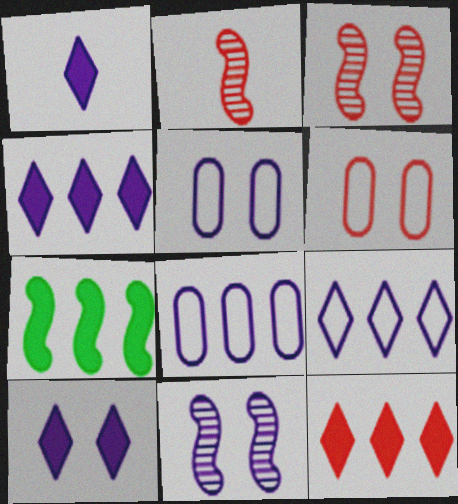[[1, 4, 10], 
[1, 8, 11], 
[2, 6, 12], 
[5, 10, 11]]